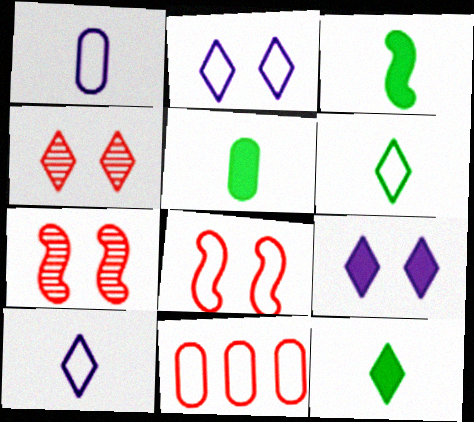[[3, 5, 12]]